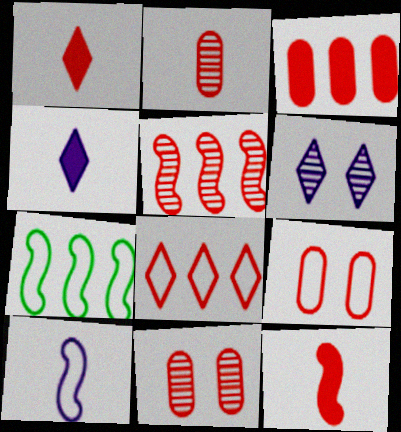[[1, 5, 9], 
[2, 3, 9], 
[3, 5, 8], 
[4, 7, 11], 
[8, 11, 12]]